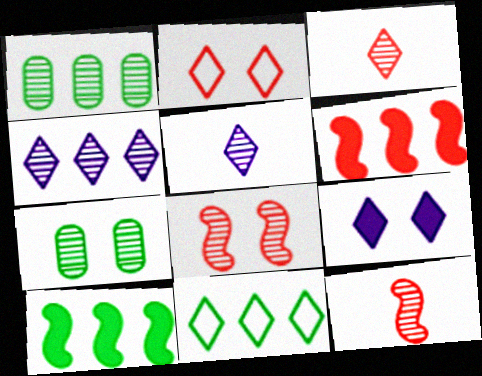[[1, 5, 8], 
[1, 10, 11], 
[3, 9, 11], 
[4, 7, 12]]